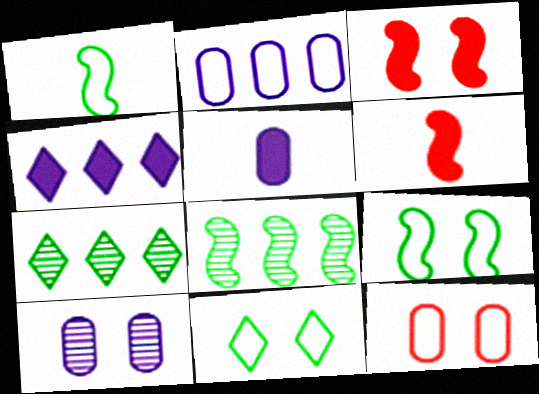[[2, 5, 10], 
[3, 10, 11]]